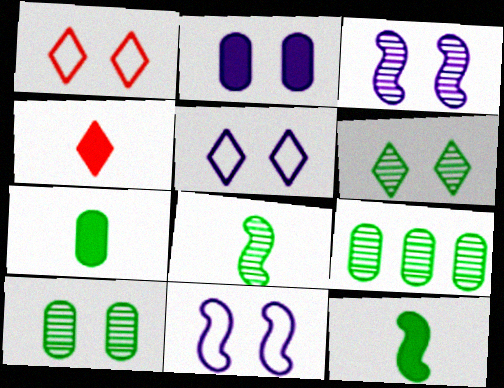[[2, 3, 5], 
[4, 9, 11], 
[6, 8, 9]]